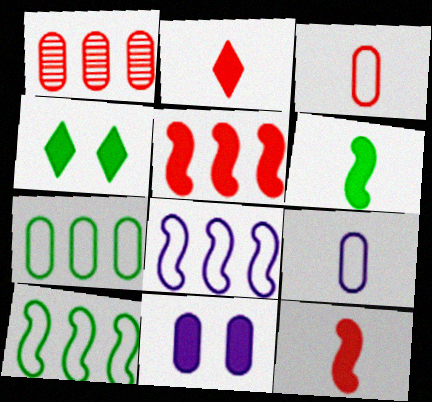[]